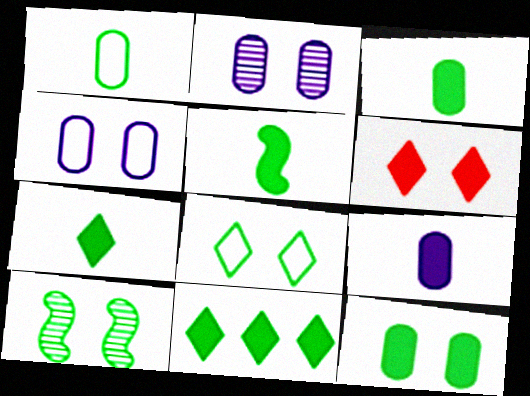[[1, 10, 11], 
[3, 5, 7], 
[4, 6, 10], 
[5, 11, 12], 
[8, 10, 12]]